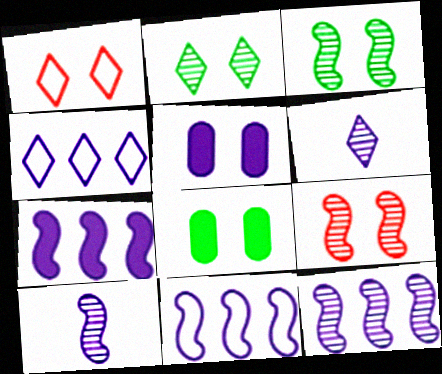[[1, 3, 5], 
[4, 5, 10], 
[5, 6, 11], 
[7, 11, 12]]